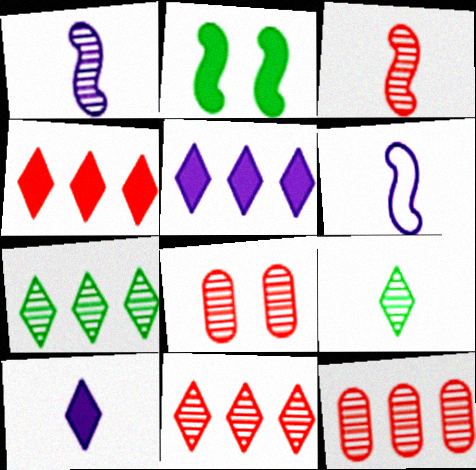[[1, 7, 8], 
[3, 8, 11]]